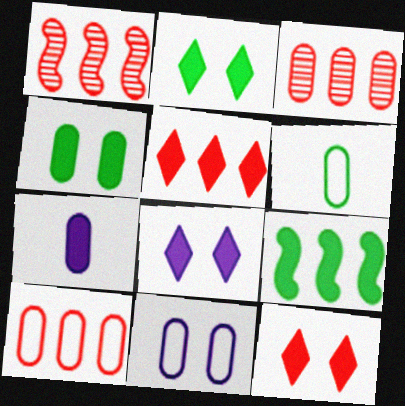[[1, 5, 10], 
[1, 6, 8], 
[2, 8, 12], 
[6, 10, 11], 
[7, 9, 12]]